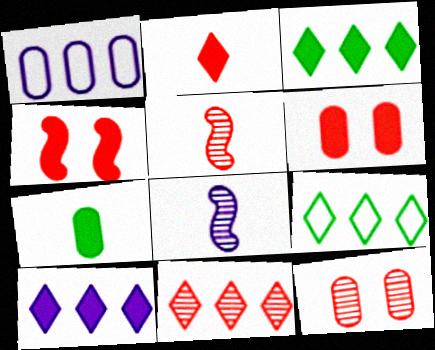[[1, 7, 12], 
[4, 7, 10], 
[5, 11, 12], 
[6, 8, 9], 
[9, 10, 11]]